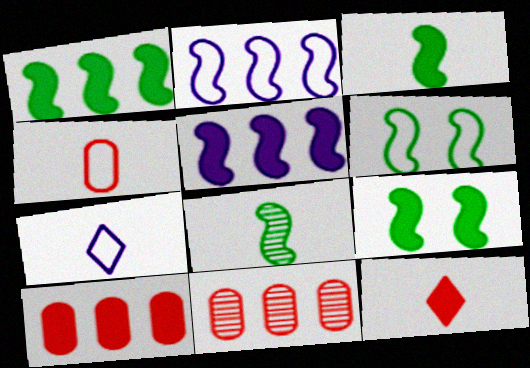[[1, 3, 9], 
[1, 6, 8], 
[7, 9, 11]]